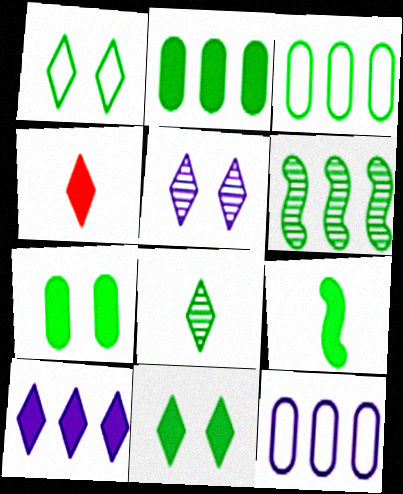[[2, 9, 11], 
[4, 10, 11]]